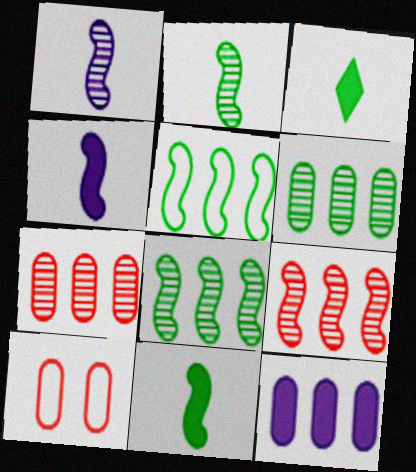[]